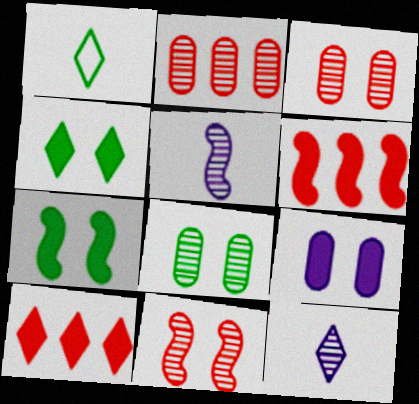[]